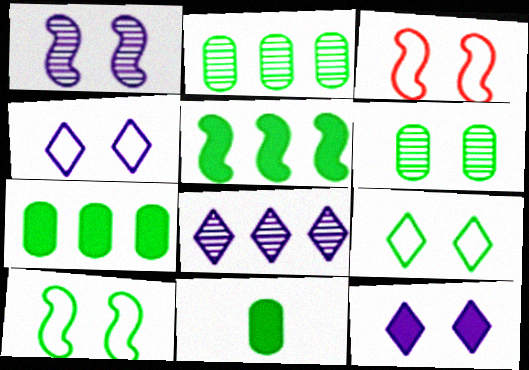[[3, 6, 12], 
[3, 8, 11]]